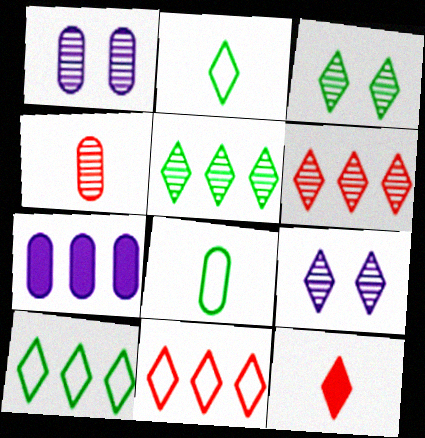[[9, 10, 12]]